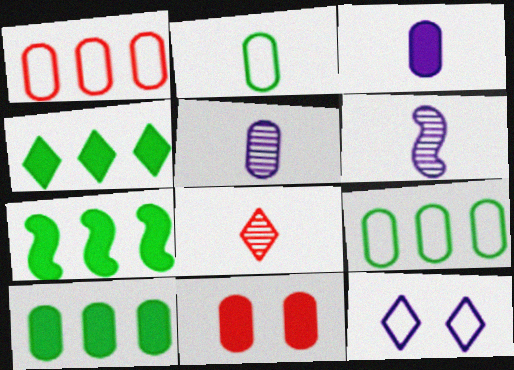[[3, 10, 11], 
[4, 7, 10], 
[4, 8, 12], 
[5, 9, 11]]